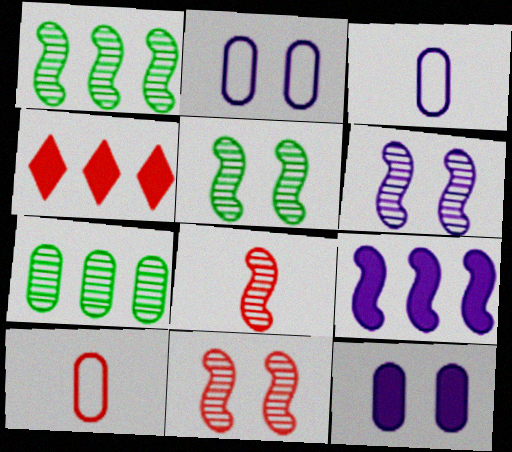[[1, 6, 8], 
[3, 4, 5], 
[4, 10, 11], 
[5, 6, 11], 
[7, 10, 12]]